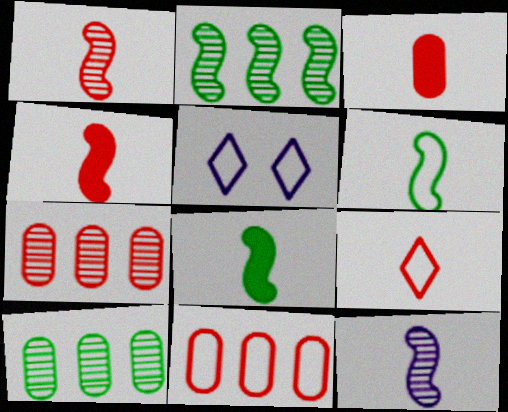[[1, 3, 9], 
[2, 3, 5], 
[4, 5, 10], 
[4, 6, 12], 
[5, 6, 11], 
[5, 7, 8]]